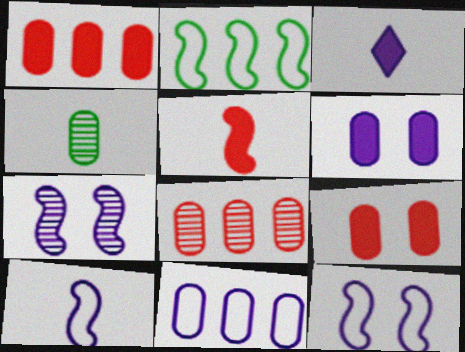[[2, 5, 7], 
[3, 7, 11], 
[4, 9, 11]]